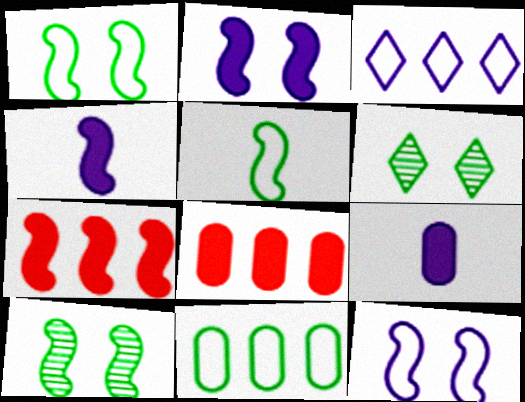[]